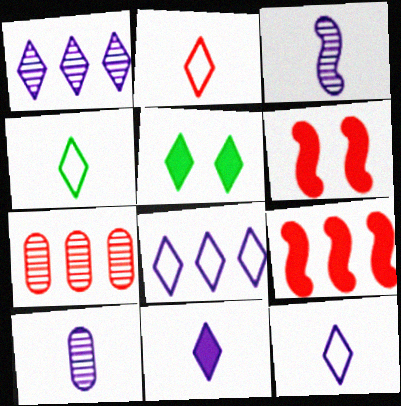[[1, 2, 5], 
[2, 4, 12], 
[2, 6, 7]]